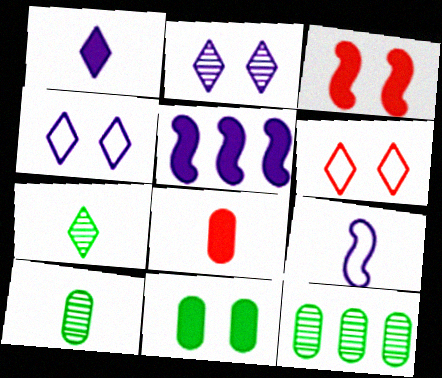[[5, 6, 10], 
[7, 8, 9]]